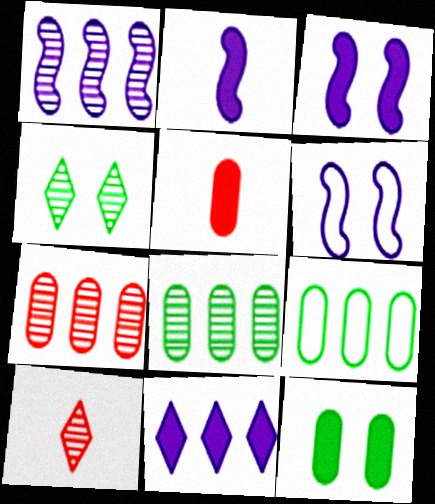[[1, 2, 6], 
[3, 9, 10]]